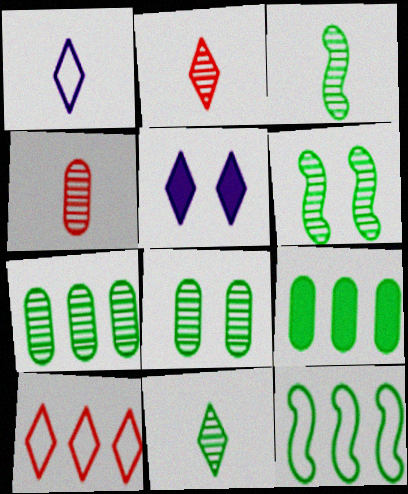[[4, 5, 12], 
[5, 10, 11], 
[6, 7, 11]]